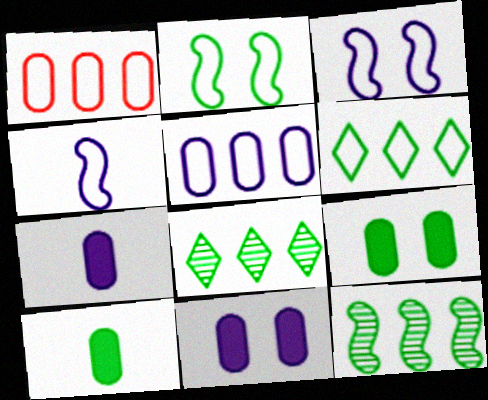[[2, 8, 10]]